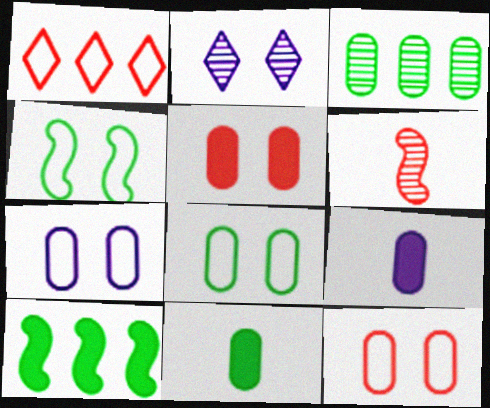[[1, 5, 6], 
[2, 3, 6], 
[2, 4, 5], 
[3, 8, 11], 
[3, 9, 12], 
[7, 8, 12]]